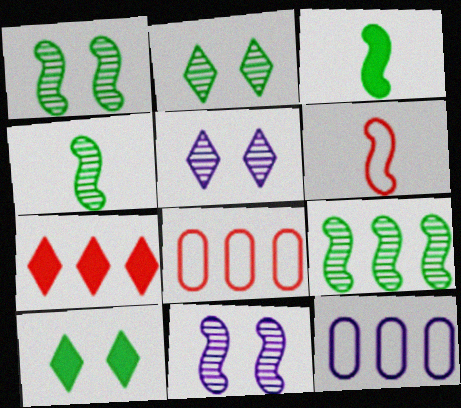[[1, 4, 9], 
[3, 5, 8], 
[7, 9, 12]]